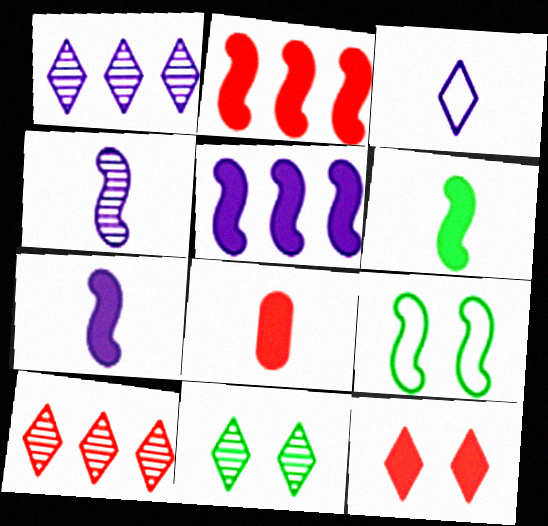[[1, 8, 9], 
[2, 4, 9], 
[2, 8, 12]]